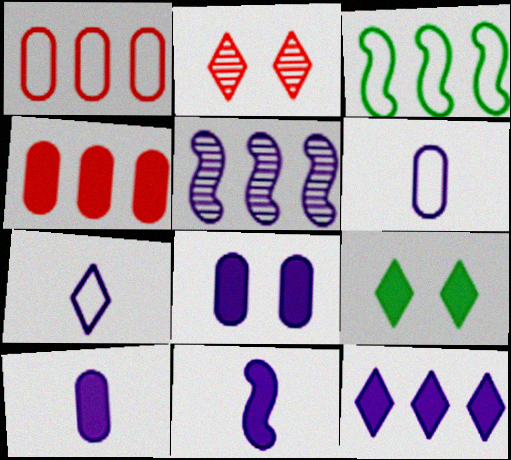[[2, 3, 10], 
[4, 9, 11], 
[5, 7, 8], 
[8, 11, 12]]